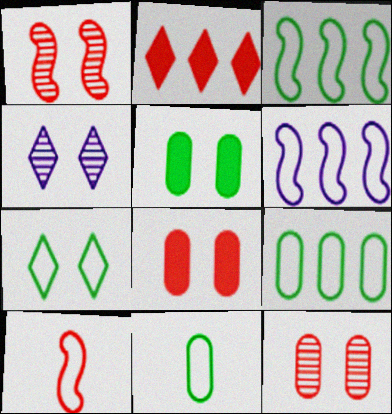[[2, 10, 12], 
[3, 7, 11]]